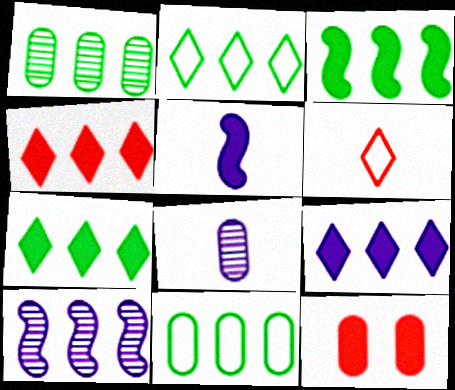[[1, 2, 3], 
[4, 7, 9], 
[4, 10, 11], 
[5, 7, 12], 
[8, 11, 12]]